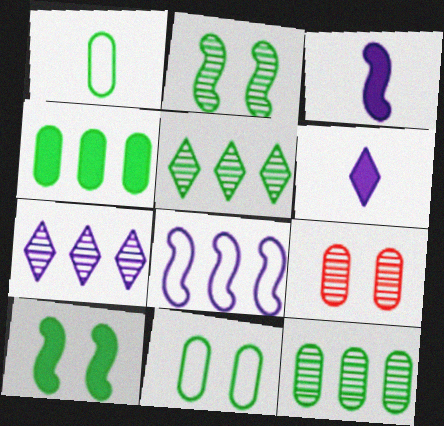[[1, 5, 10]]